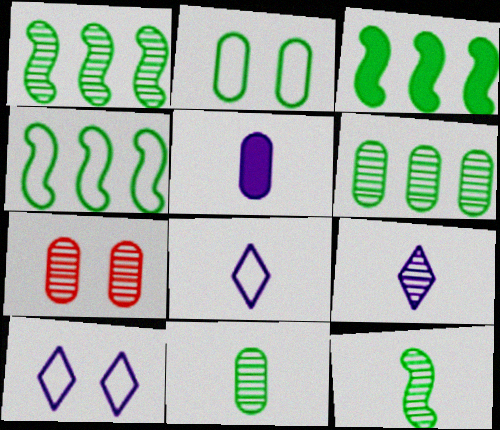[[1, 3, 4], 
[1, 7, 9], 
[3, 7, 8]]